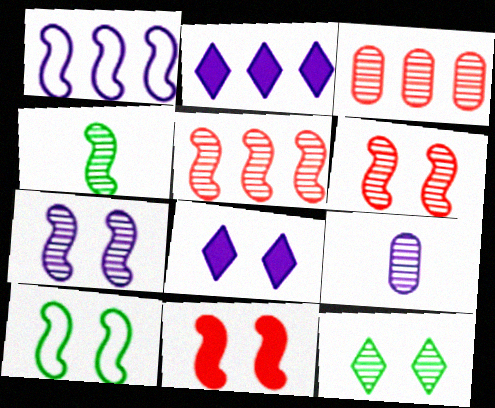[[1, 4, 11], 
[1, 8, 9], 
[4, 5, 7], 
[5, 9, 12], 
[7, 10, 11]]